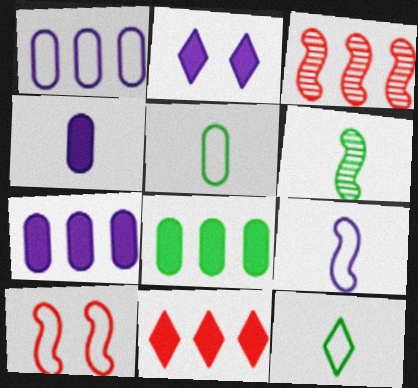[[1, 10, 12], 
[2, 3, 5]]